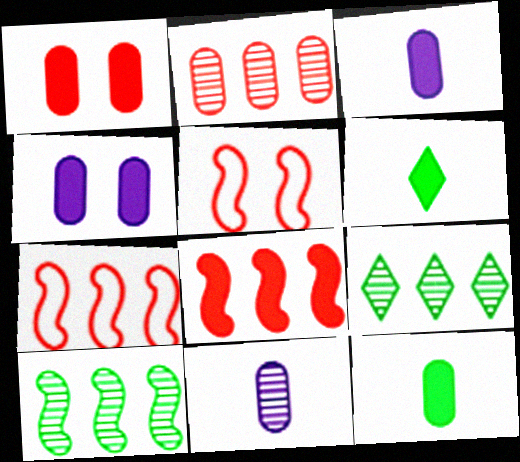[[3, 5, 9], 
[4, 6, 8]]